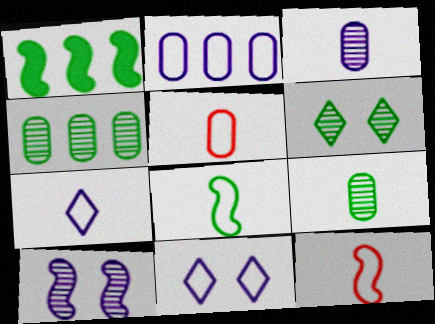[[1, 10, 12], 
[5, 7, 8]]